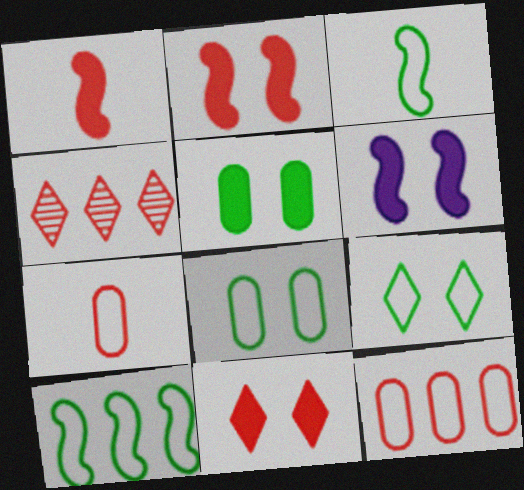[[2, 4, 7], 
[5, 6, 11]]